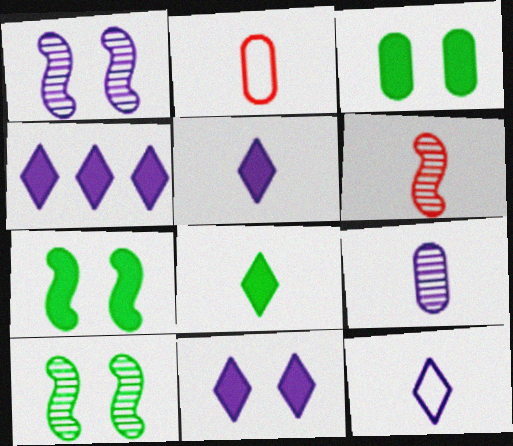[[2, 4, 10], 
[4, 5, 11]]